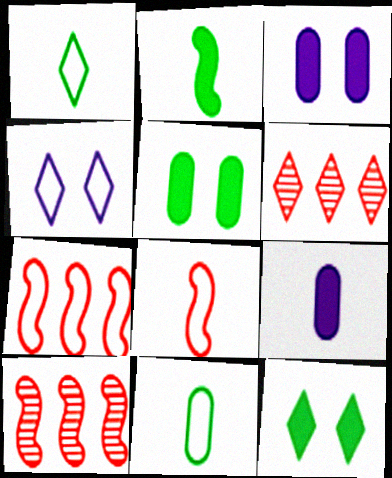[[1, 3, 10], 
[4, 7, 11]]